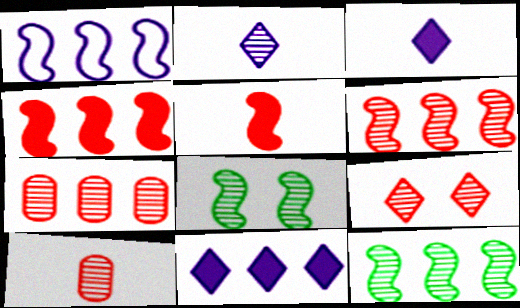[[1, 4, 12], 
[1, 5, 8], 
[2, 7, 8], 
[6, 9, 10]]